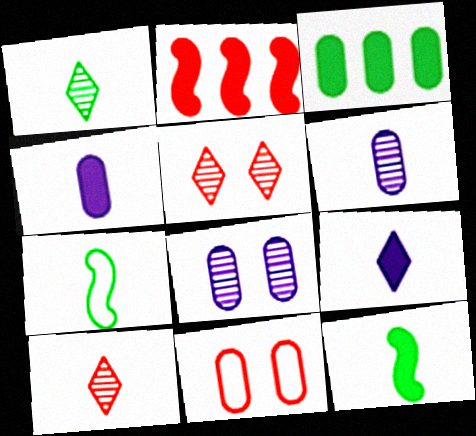[[2, 10, 11], 
[3, 6, 11], 
[4, 7, 10]]